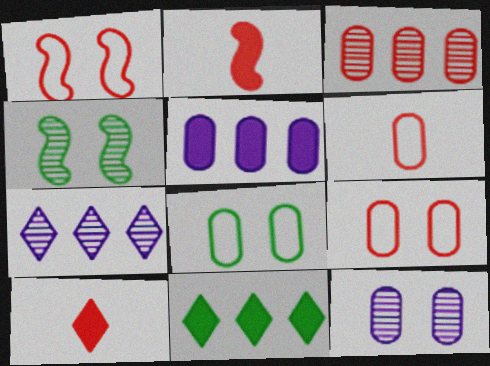[[1, 3, 10], 
[2, 7, 8]]